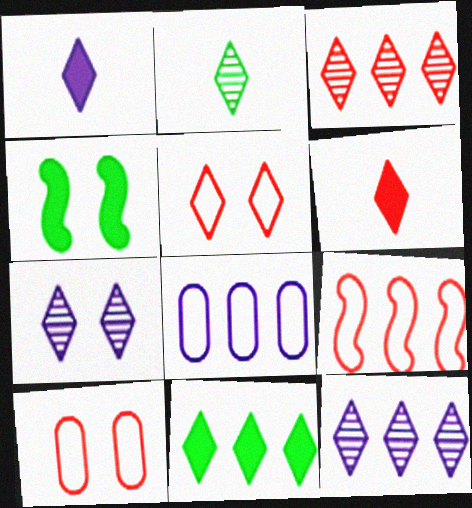[[2, 3, 7], 
[3, 5, 6], 
[4, 7, 10]]